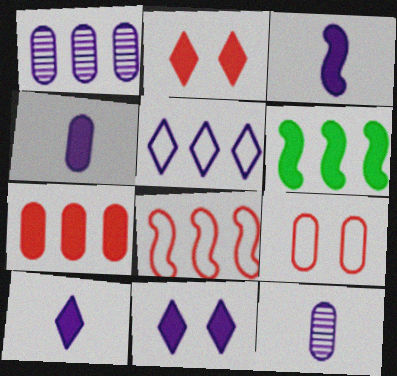[[2, 4, 6], 
[3, 4, 10]]